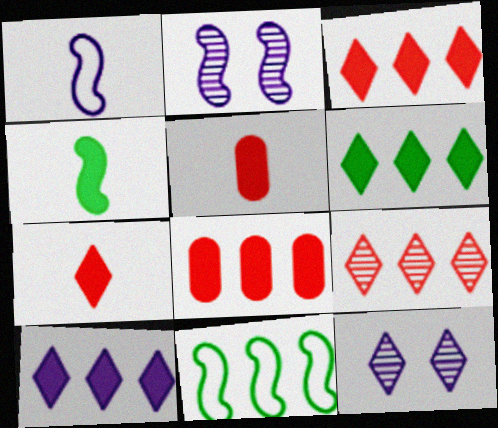[[3, 6, 10], 
[5, 11, 12]]